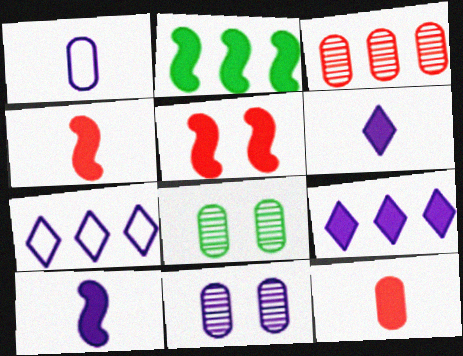[[2, 3, 7], 
[2, 5, 10], 
[4, 7, 8], 
[7, 10, 11]]